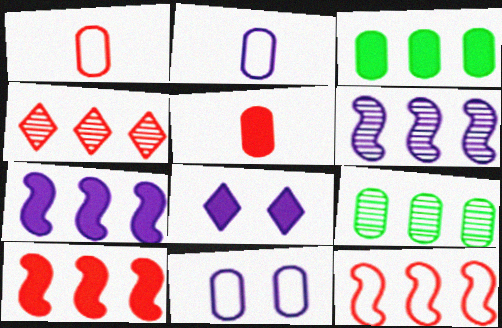[[2, 6, 8], 
[4, 6, 9], 
[5, 9, 11]]